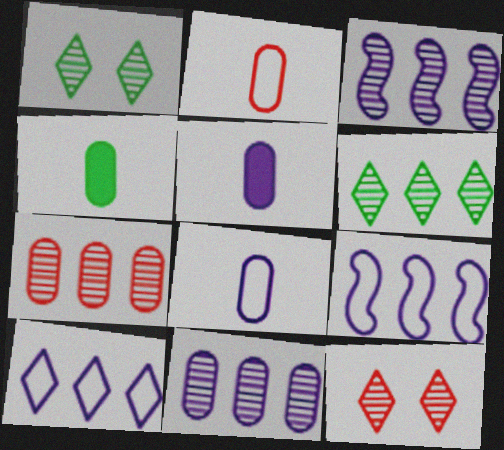[[3, 6, 7], 
[4, 9, 12]]